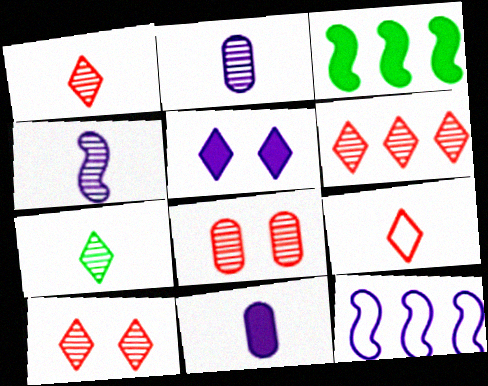[[1, 6, 10], 
[2, 5, 12]]